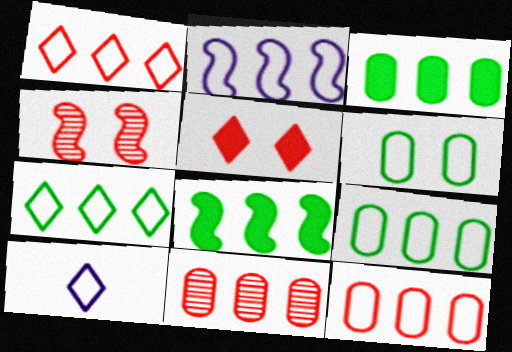[[1, 2, 9], 
[2, 7, 12], 
[3, 4, 10]]